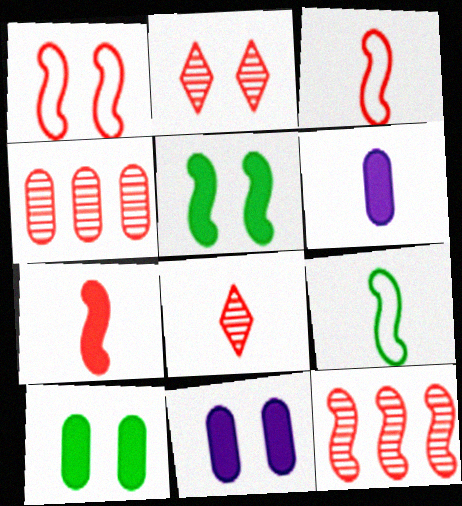[[1, 7, 12], 
[6, 8, 9]]